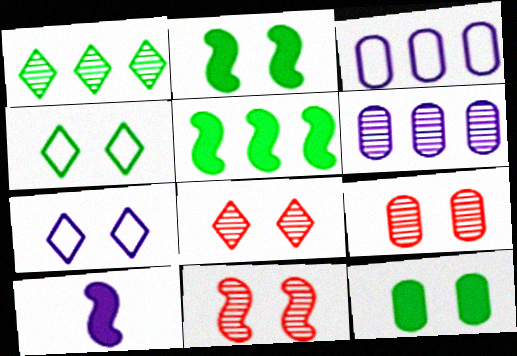[[2, 7, 9], 
[6, 7, 10], 
[7, 11, 12], 
[8, 9, 11]]